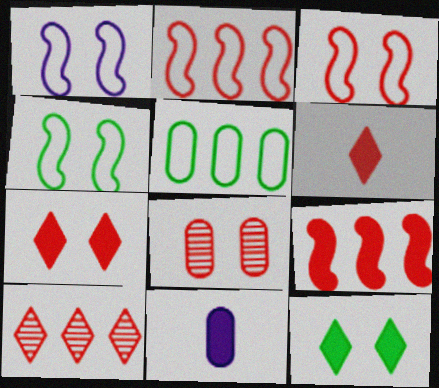[[1, 3, 4], 
[1, 8, 12], 
[2, 6, 8], 
[3, 7, 8], 
[4, 10, 11], 
[5, 8, 11], 
[9, 11, 12]]